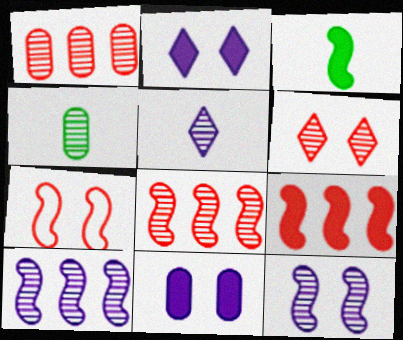[[3, 7, 10], 
[4, 6, 10]]